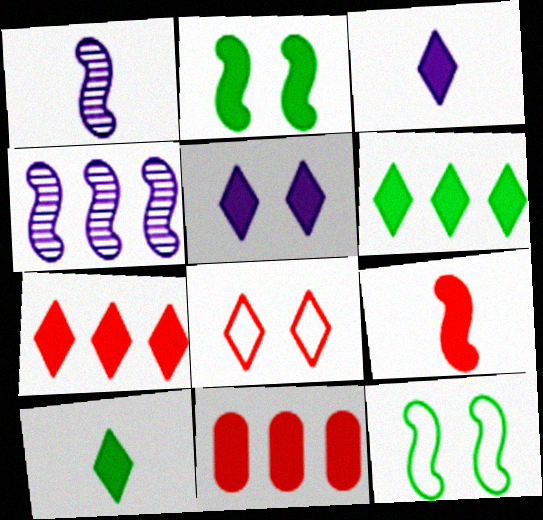[[2, 3, 11], 
[4, 9, 12], 
[5, 7, 10]]